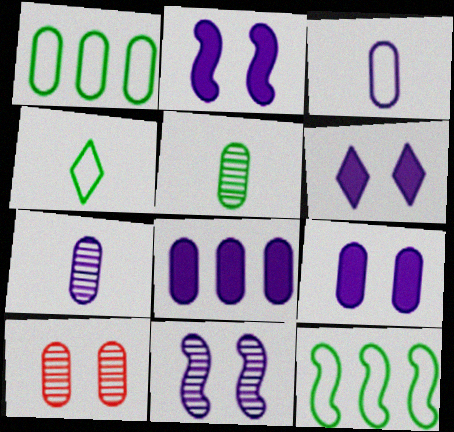[[2, 6, 9]]